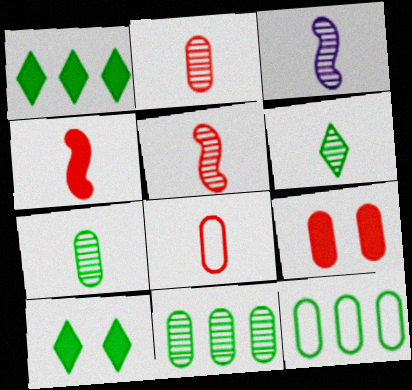[[2, 3, 6]]